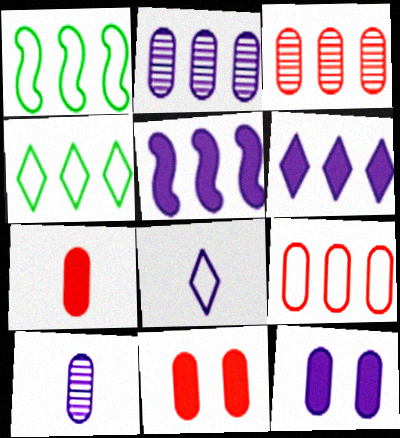[[1, 3, 6], 
[3, 4, 5]]